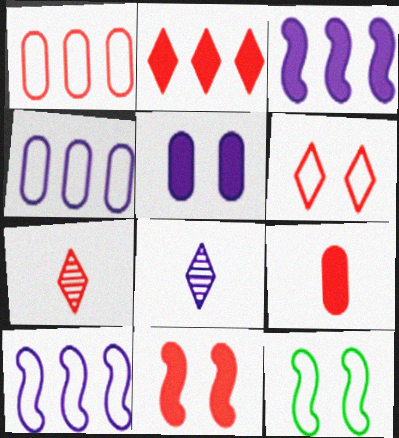[[1, 7, 11], 
[2, 6, 7], 
[2, 9, 11], 
[5, 8, 10]]